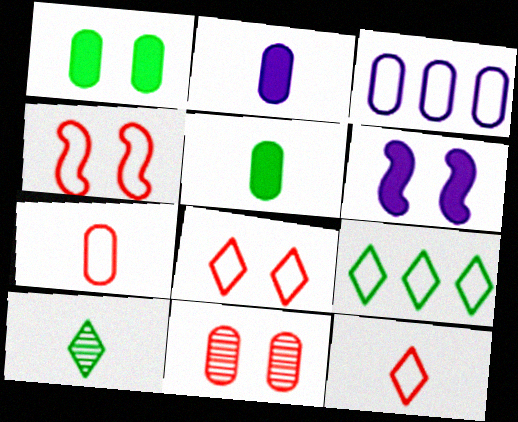[[3, 5, 11]]